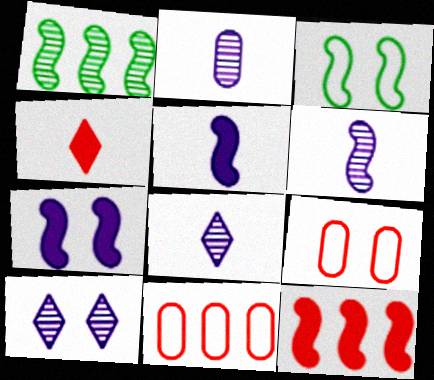[[2, 6, 8], 
[3, 6, 12]]